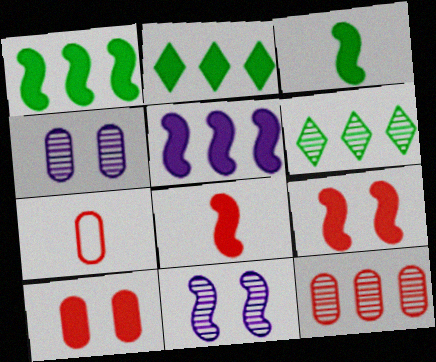[[2, 7, 11], 
[3, 5, 9], 
[7, 10, 12]]